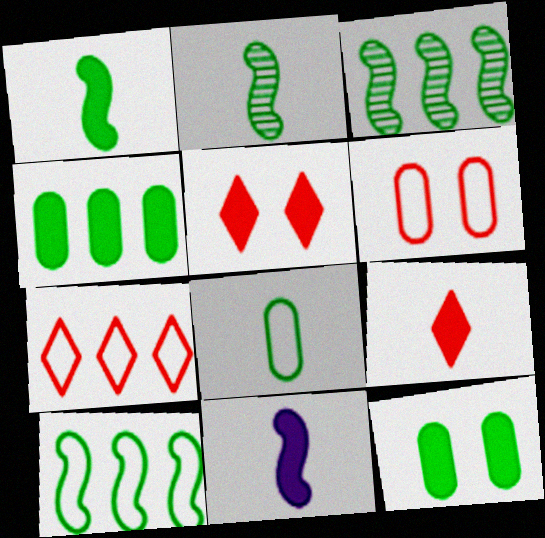[[4, 5, 11]]